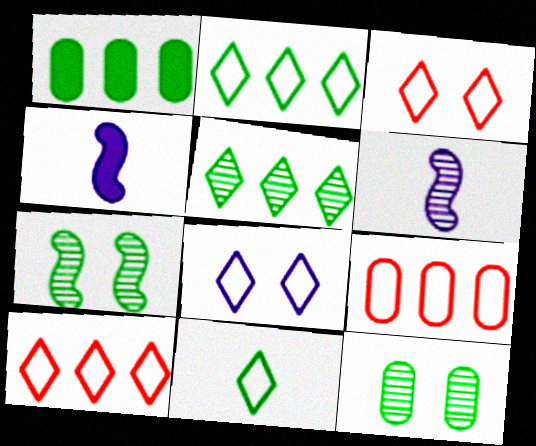[[1, 3, 6], 
[1, 7, 11], 
[4, 10, 12], 
[8, 10, 11]]